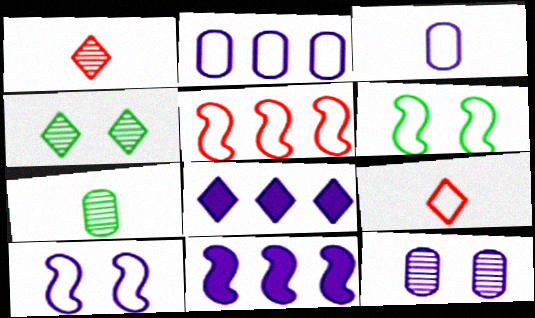[[2, 6, 9], 
[4, 8, 9]]